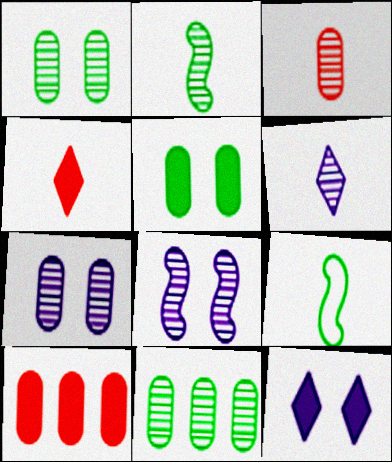[[2, 3, 6], 
[3, 7, 11]]